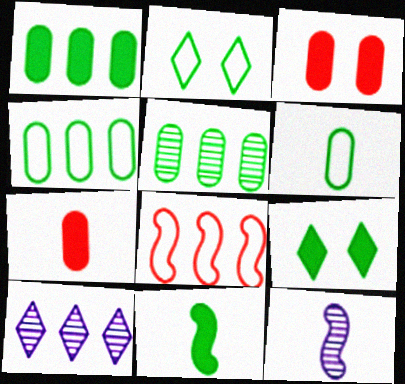[[1, 4, 5], 
[1, 8, 10], 
[1, 9, 11], 
[2, 5, 11]]